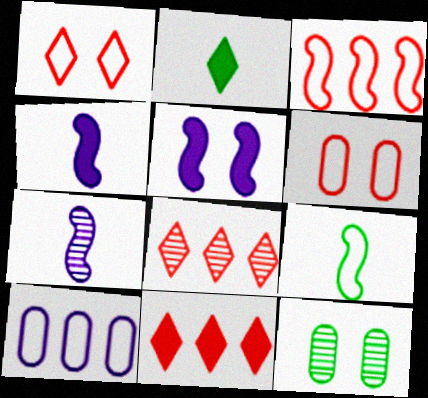[[1, 5, 12], 
[1, 9, 10], 
[7, 8, 12]]